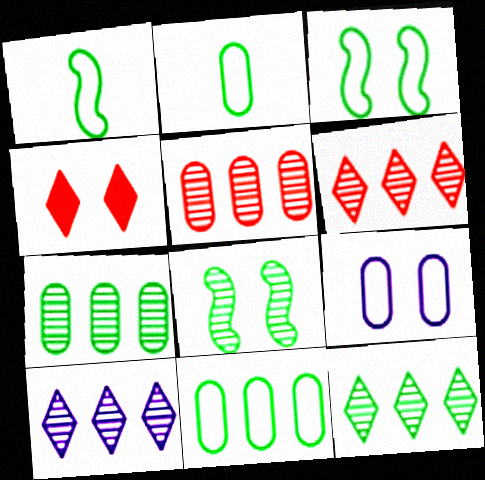[[4, 8, 9], 
[6, 10, 12]]